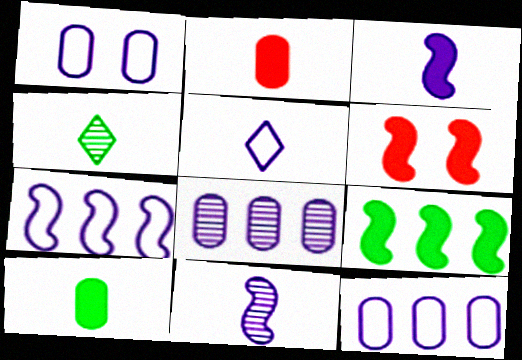[[1, 5, 7], 
[3, 6, 9], 
[4, 6, 12]]